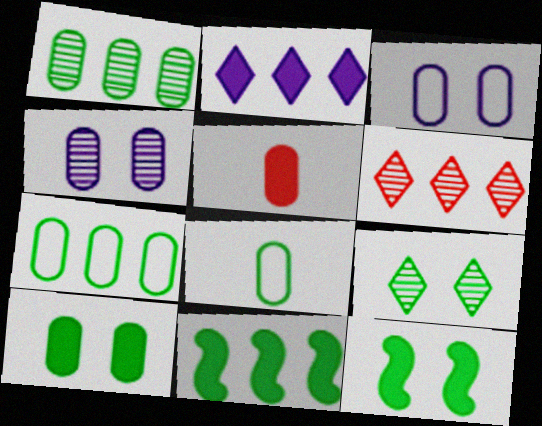[[1, 3, 5], 
[1, 8, 10], 
[2, 5, 12], 
[4, 5, 7], 
[8, 9, 11]]